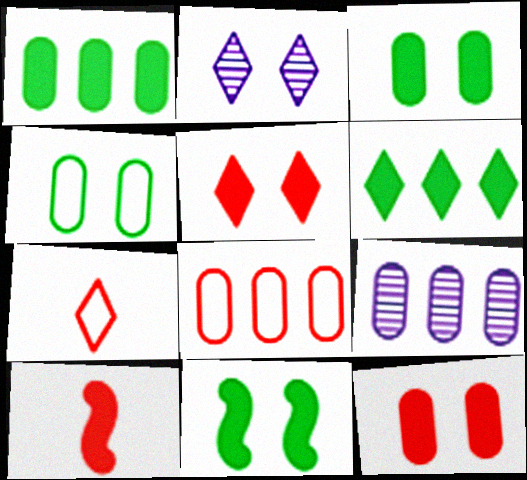[[1, 8, 9], 
[2, 6, 7], 
[7, 9, 11]]